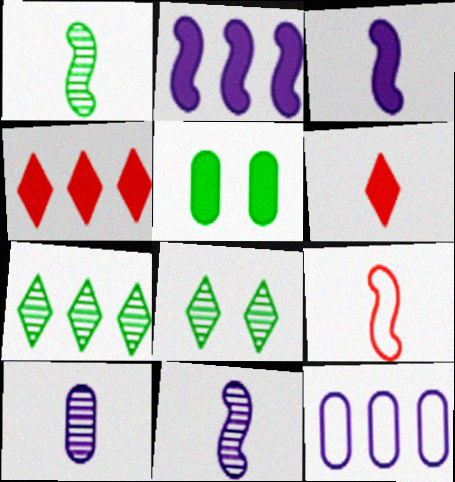[[1, 3, 9], 
[2, 5, 6], 
[3, 4, 5]]